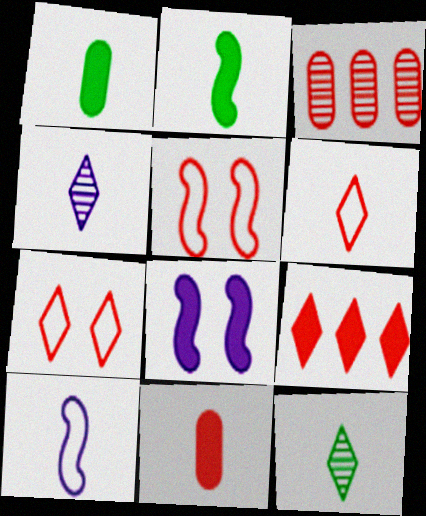[[1, 8, 9], 
[10, 11, 12]]